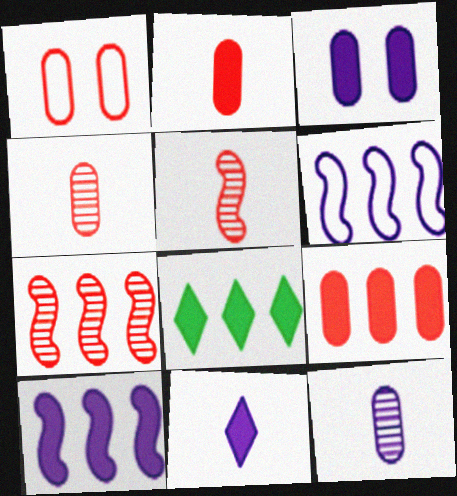[[1, 4, 9], 
[3, 10, 11], 
[8, 9, 10]]